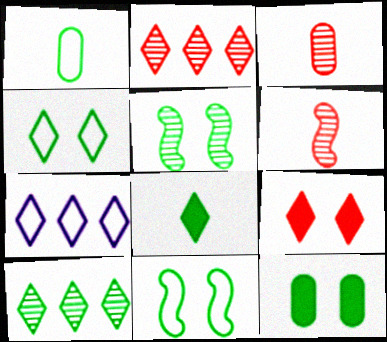[[4, 5, 12], 
[4, 8, 10], 
[6, 7, 12]]